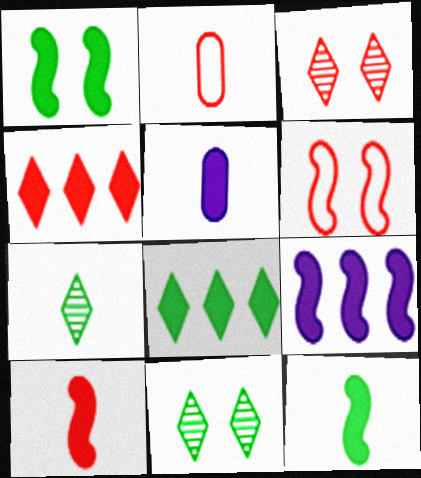[[1, 4, 5], 
[1, 9, 10], 
[2, 9, 11]]